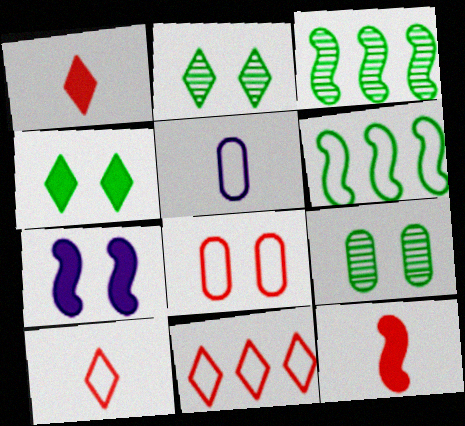[[2, 7, 8]]